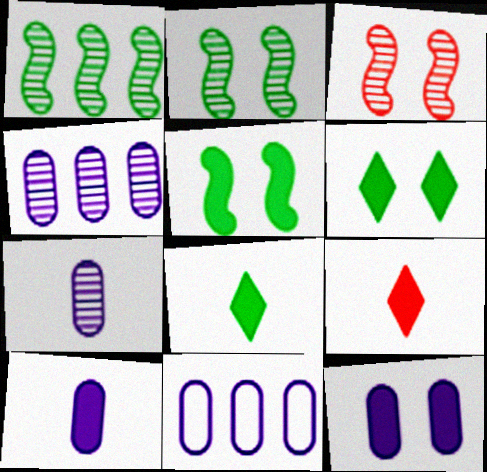[[2, 9, 11], 
[3, 8, 11], 
[7, 11, 12]]